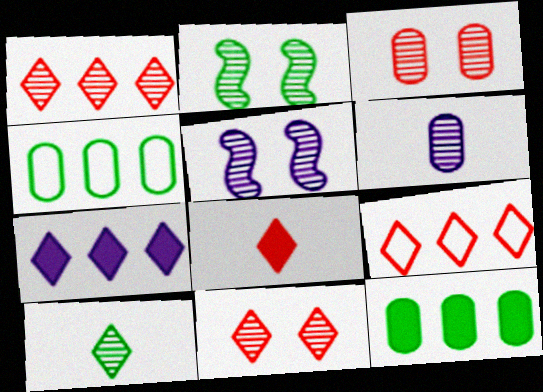[[1, 2, 6], 
[4, 5, 8], 
[8, 9, 11]]